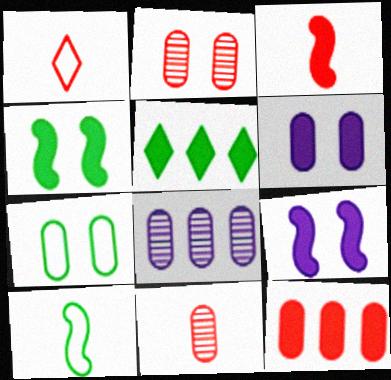[[1, 3, 11], 
[1, 4, 8], 
[2, 6, 7], 
[3, 5, 6]]